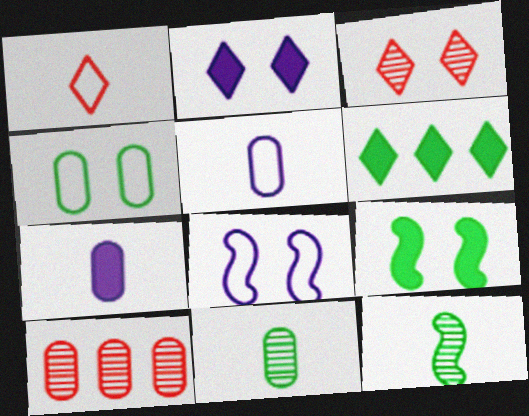[[1, 7, 12], 
[4, 6, 12], 
[4, 7, 10]]